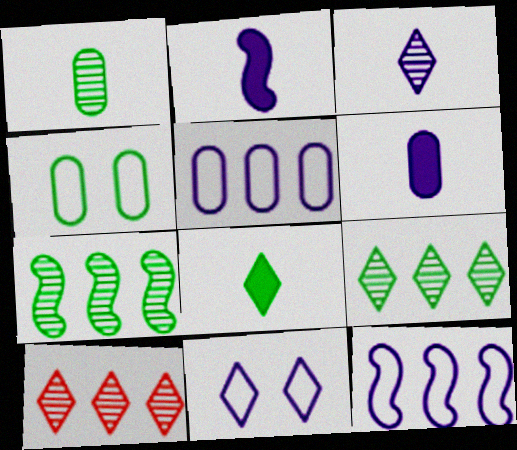[[2, 4, 10], 
[4, 7, 8], 
[8, 10, 11]]